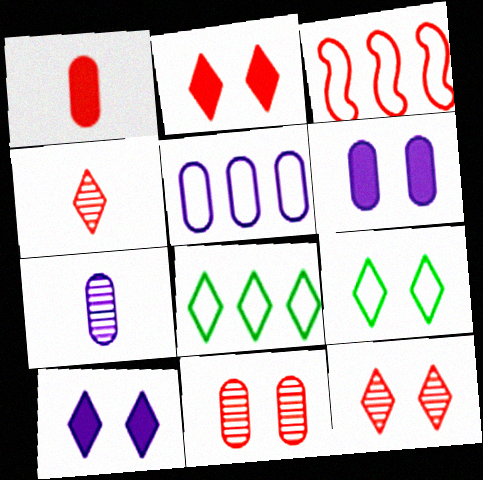[[1, 3, 12], 
[3, 5, 8], 
[4, 8, 10], 
[5, 6, 7], 
[9, 10, 12]]